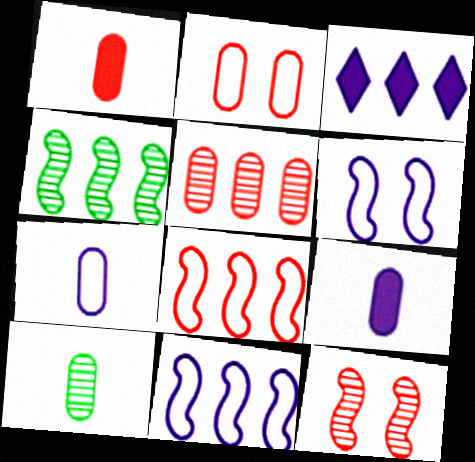[[1, 2, 5], 
[1, 7, 10]]